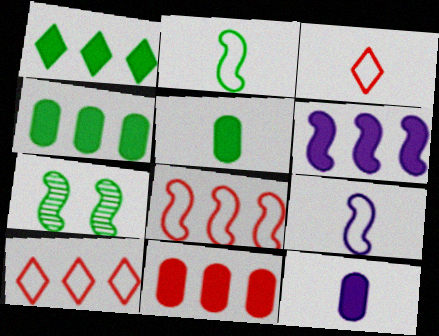[[1, 6, 11], 
[7, 10, 12]]